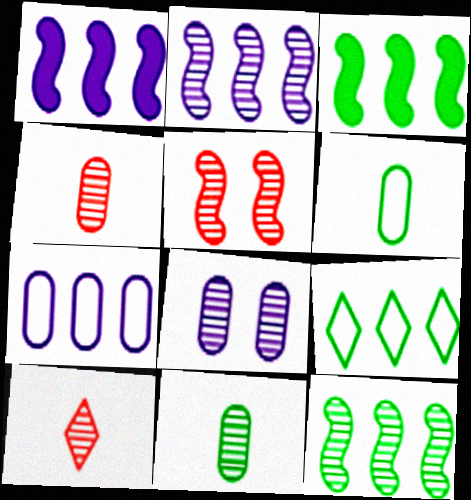[[8, 10, 12]]